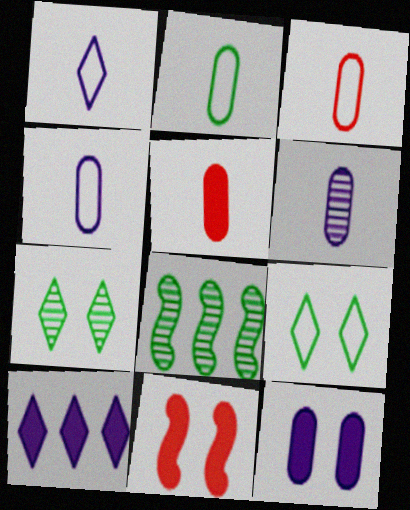[[2, 3, 4], 
[2, 5, 6]]